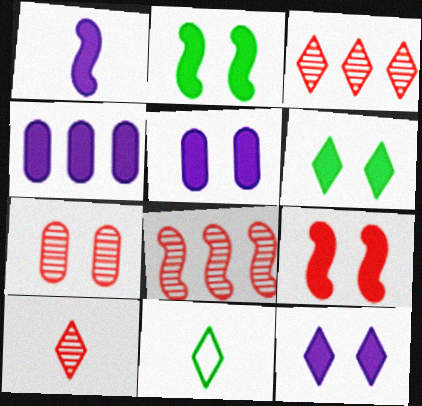[[1, 4, 12], 
[3, 11, 12], 
[5, 6, 9], 
[5, 8, 11], 
[7, 8, 10]]